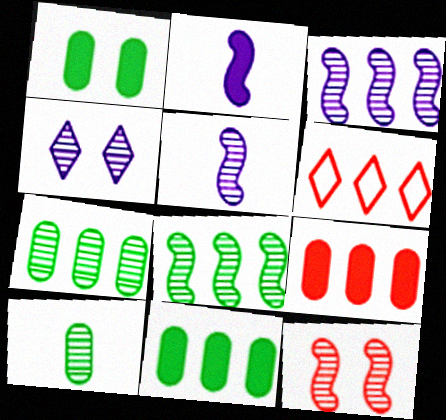[[1, 5, 6], 
[3, 6, 11], 
[5, 8, 12]]